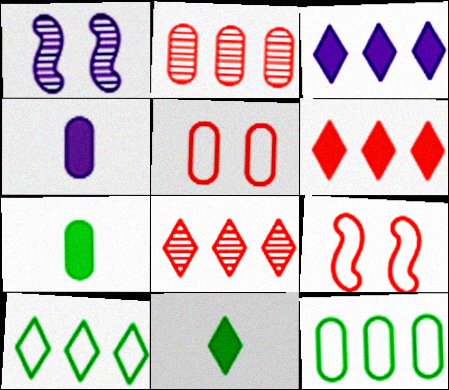[[3, 8, 10]]